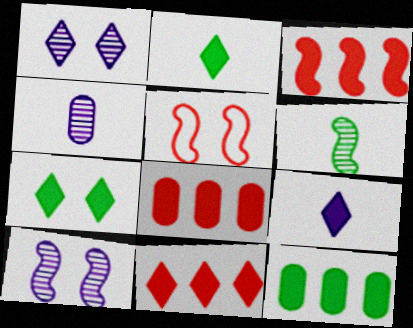[[3, 8, 11], 
[7, 9, 11]]